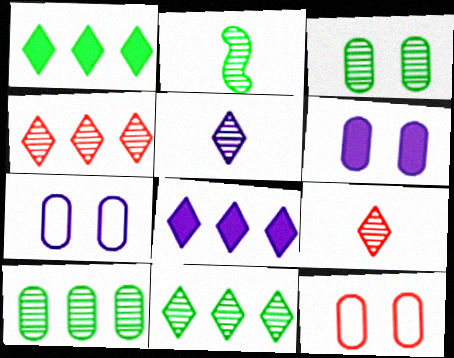[[2, 3, 11], 
[2, 8, 12], 
[3, 6, 12]]